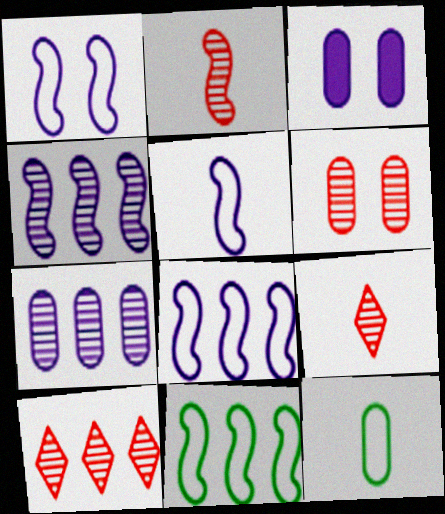[[1, 5, 8], 
[2, 6, 10], 
[3, 9, 11]]